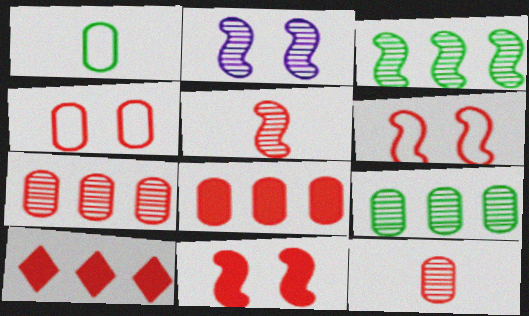[[1, 2, 10], 
[2, 3, 5], 
[4, 5, 10], 
[4, 8, 12], 
[6, 10, 12]]